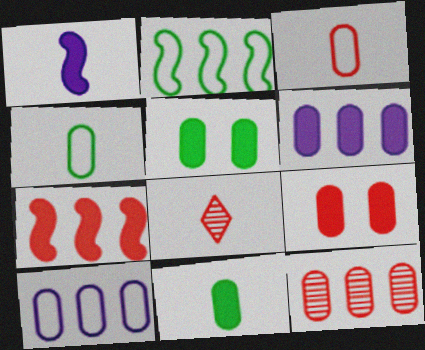[[1, 4, 8], 
[3, 9, 12], 
[6, 9, 11]]